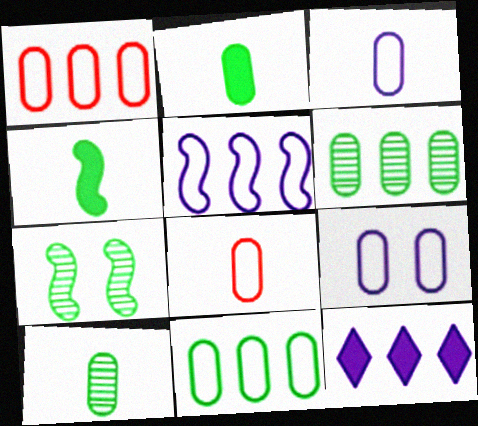[[7, 8, 12], 
[8, 9, 11]]